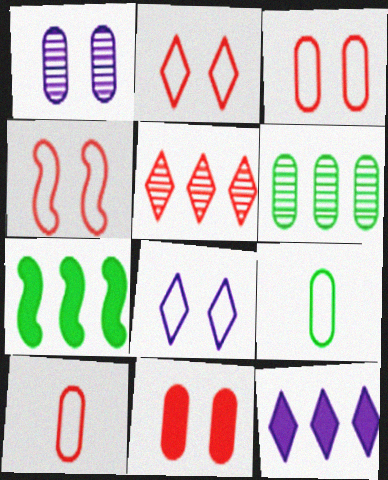[[2, 3, 4]]